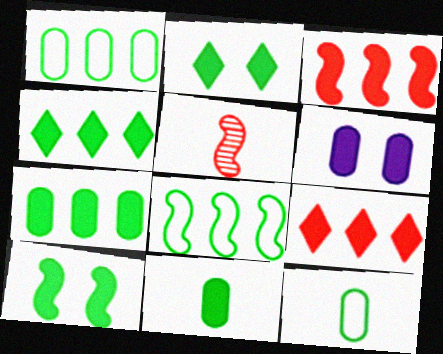[[4, 10, 11]]